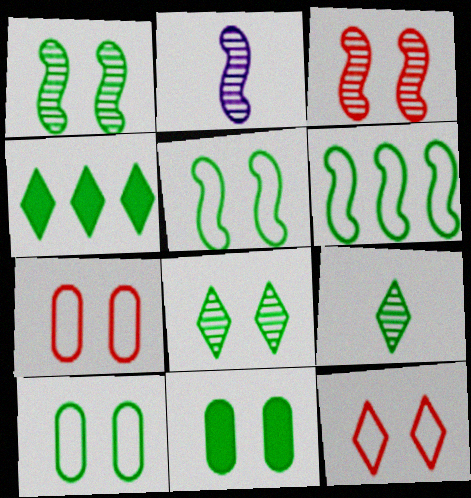[[2, 4, 7], 
[5, 8, 11], 
[6, 9, 11]]